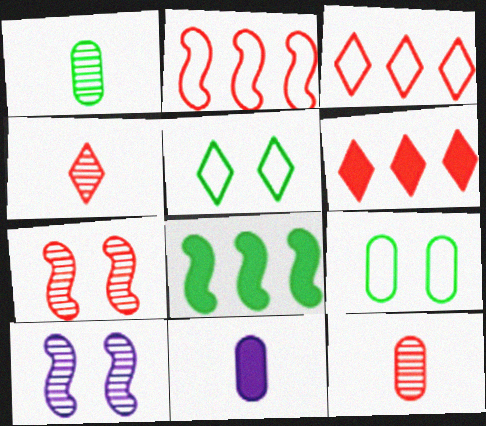[[1, 5, 8]]